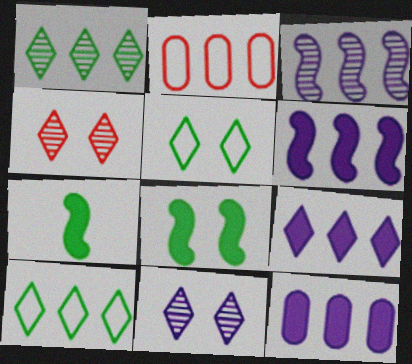[[1, 2, 6], 
[2, 7, 11], 
[6, 9, 12]]